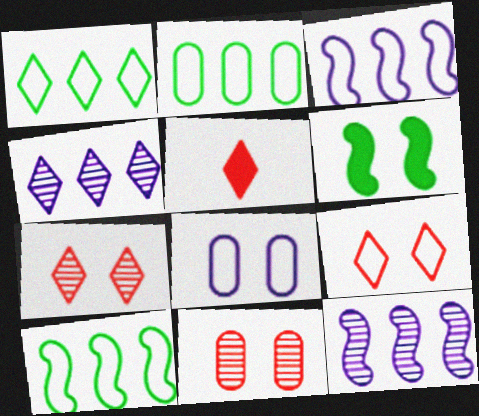[[1, 2, 10], 
[6, 7, 8]]